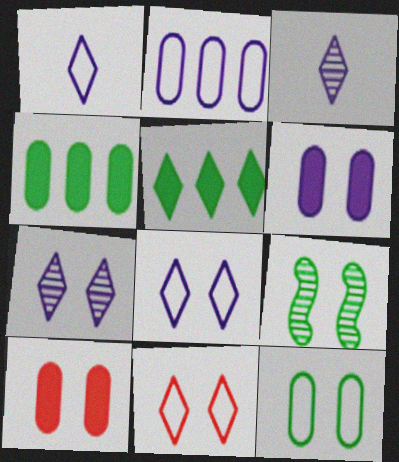[[3, 5, 11], 
[6, 9, 11], 
[8, 9, 10]]